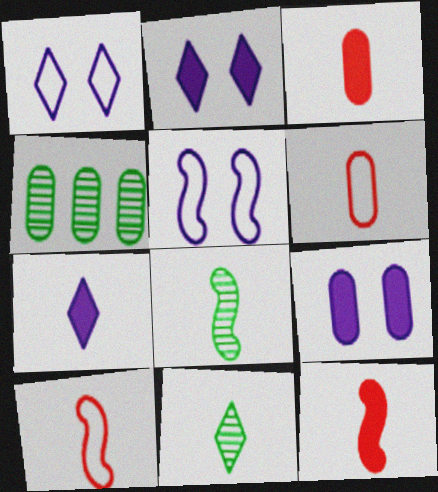[[1, 4, 12], 
[2, 4, 10], 
[4, 6, 9], 
[6, 7, 8]]